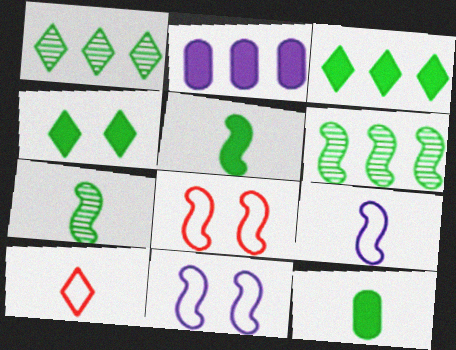[]